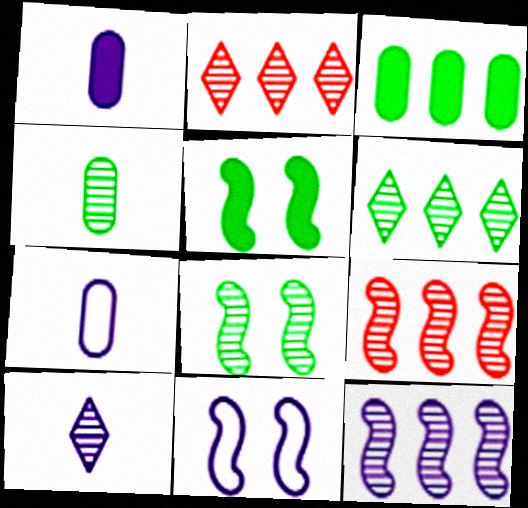[[2, 5, 7], 
[4, 6, 8]]